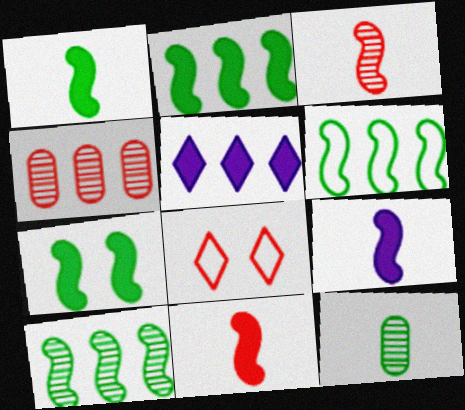[[1, 2, 7], 
[1, 9, 11], 
[2, 6, 10], 
[4, 5, 6], 
[4, 8, 11]]